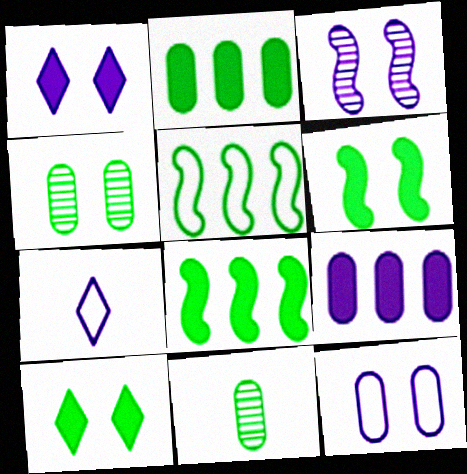[[1, 3, 12], 
[3, 7, 9], 
[5, 10, 11]]